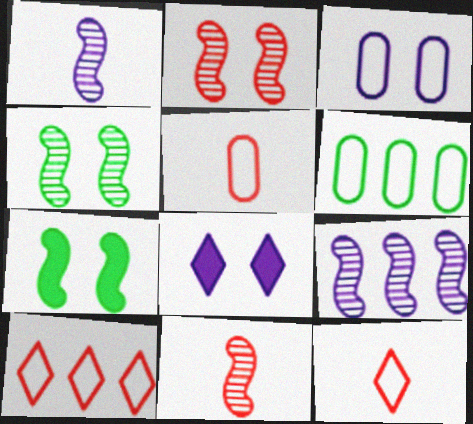[[3, 5, 6], 
[4, 9, 11], 
[6, 8, 11]]